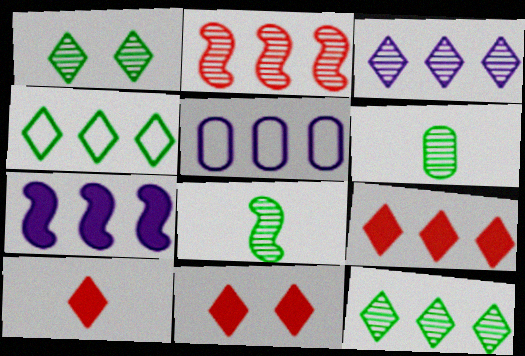[[3, 4, 9], 
[3, 5, 7], 
[5, 8, 11], 
[9, 10, 11]]